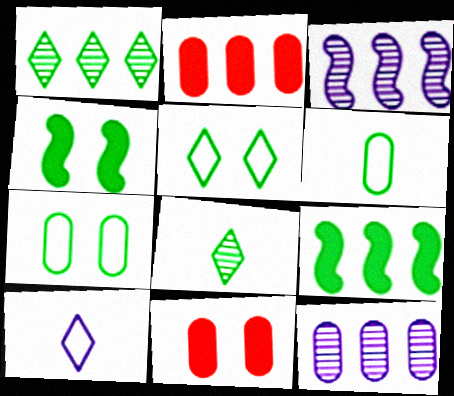[[1, 4, 6], 
[6, 11, 12], 
[7, 8, 9]]